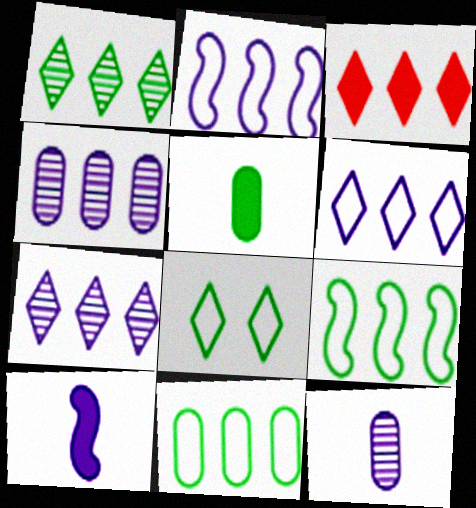[[1, 3, 6], 
[3, 4, 9]]